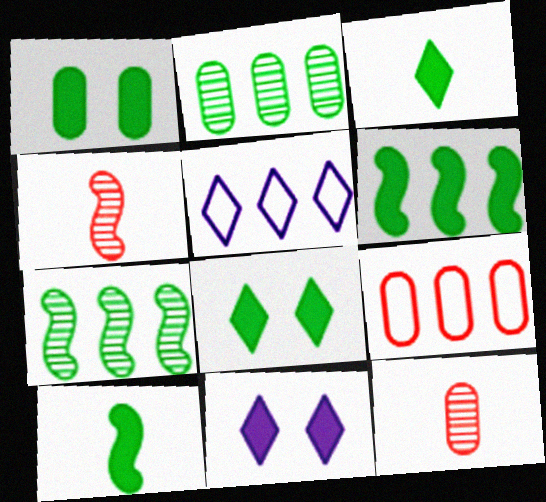[[1, 3, 6], 
[1, 4, 5]]